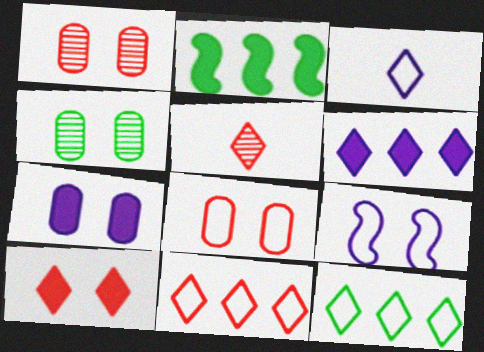[[1, 2, 3], 
[4, 7, 8], 
[4, 9, 10], 
[5, 10, 11]]